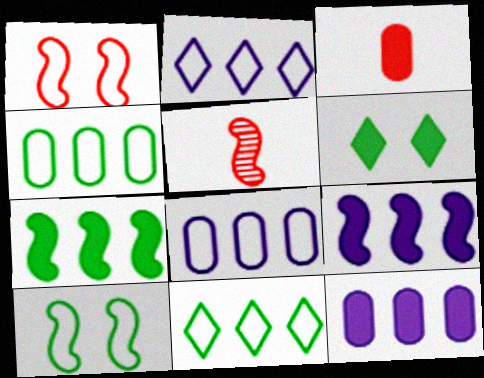[[3, 6, 9], 
[5, 6, 8], 
[5, 9, 10]]